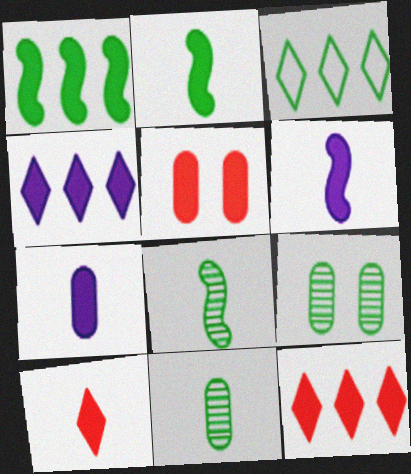[[2, 3, 9], 
[2, 4, 5], 
[2, 7, 10]]